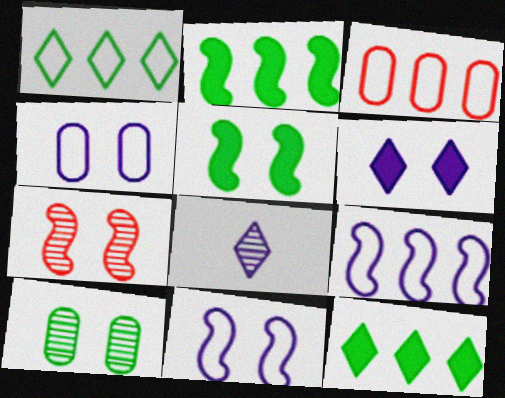[[1, 3, 9], 
[3, 5, 8], 
[5, 7, 11]]